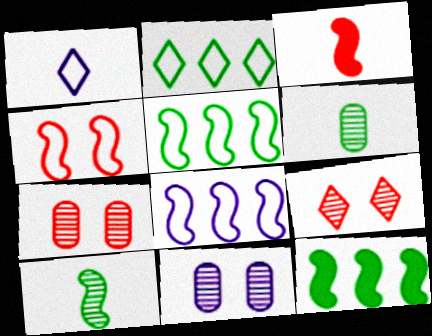[[1, 3, 6], 
[1, 7, 12], 
[2, 3, 11]]